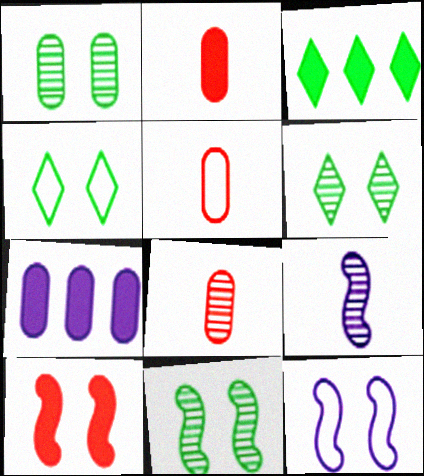[[1, 5, 7], 
[1, 6, 11], 
[2, 5, 8], 
[3, 8, 12], 
[10, 11, 12]]